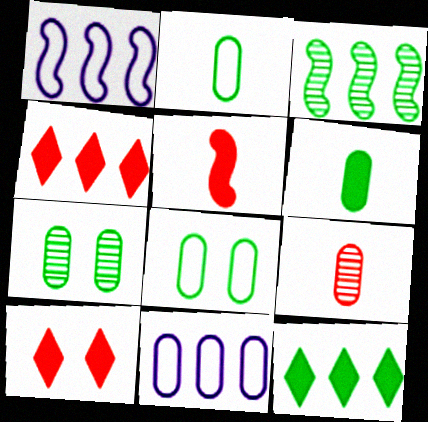[[3, 4, 11]]